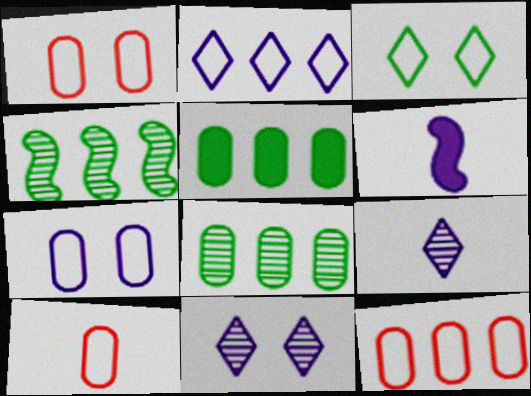[[1, 10, 12]]